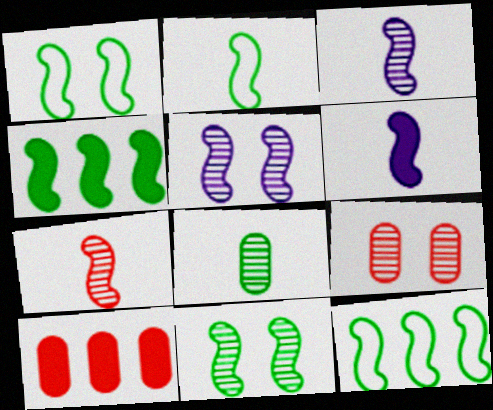[[1, 2, 12], 
[2, 4, 11], 
[2, 6, 7]]